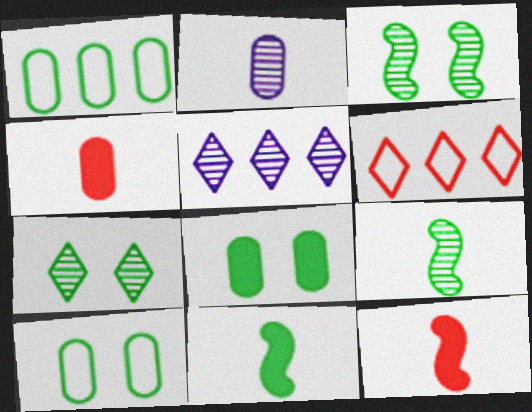[[1, 7, 11], 
[5, 10, 12]]